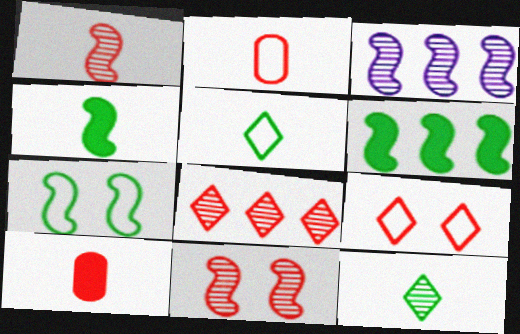[]